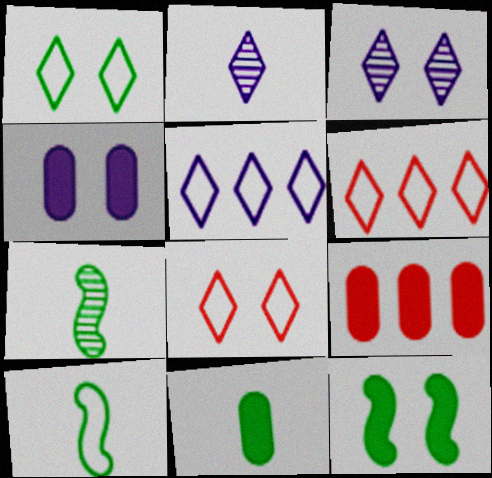[[3, 9, 10], 
[4, 6, 7], 
[4, 9, 11]]